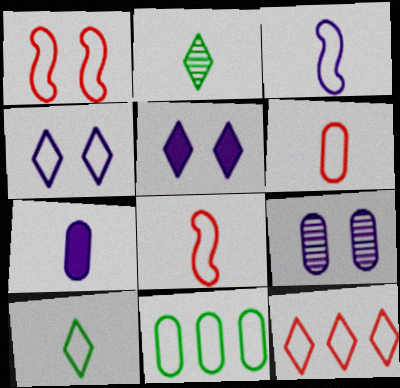[[1, 6, 12], 
[2, 5, 12], 
[2, 7, 8], 
[3, 6, 10], 
[4, 8, 11], 
[4, 10, 12]]